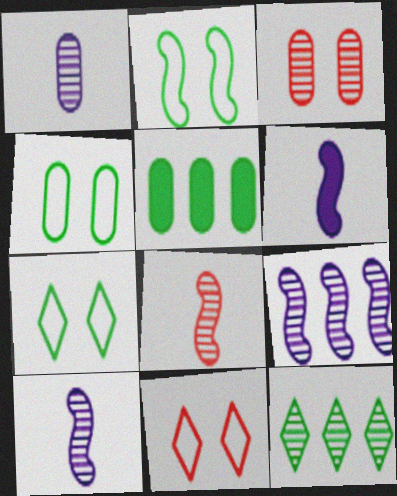[[2, 4, 7], 
[3, 10, 12], 
[5, 10, 11]]